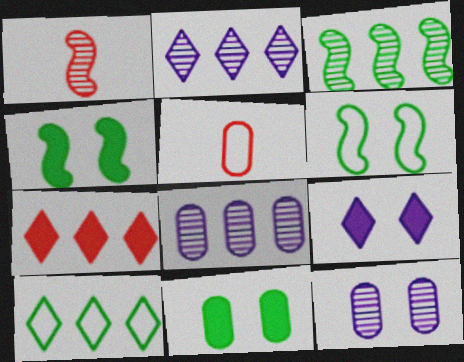[[2, 4, 5], 
[2, 7, 10], 
[3, 5, 9], 
[5, 8, 11]]